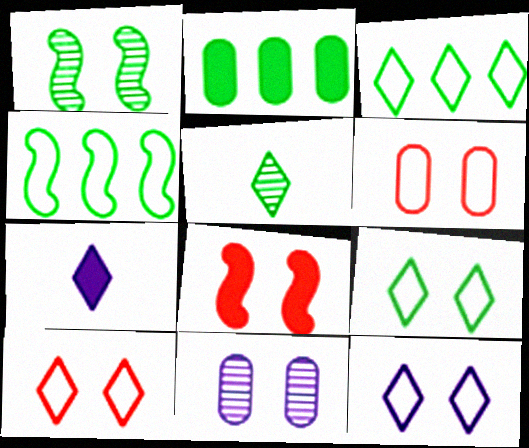[[2, 7, 8], 
[8, 9, 11], 
[9, 10, 12]]